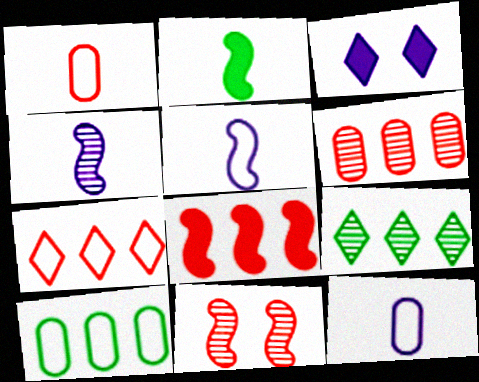[[6, 7, 8]]